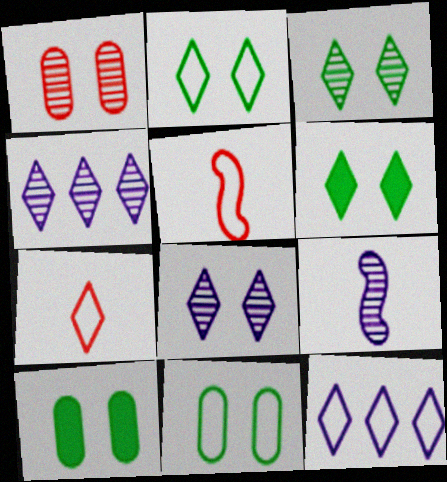[[2, 3, 6], 
[2, 7, 12], 
[4, 5, 10], 
[4, 6, 7], 
[5, 11, 12]]